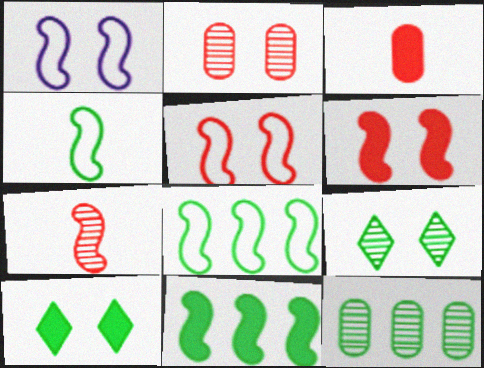[[1, 2, 10], 
[1, 7, 11], 
[4, 10, 12]]